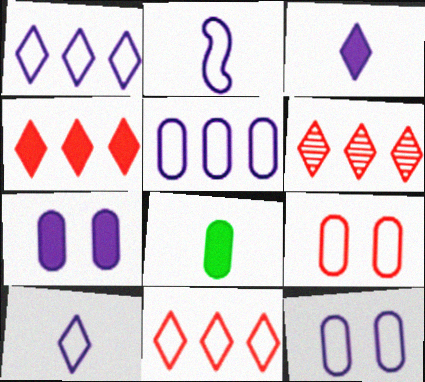[[1, 2, 12], 
[4, 6, 11]]